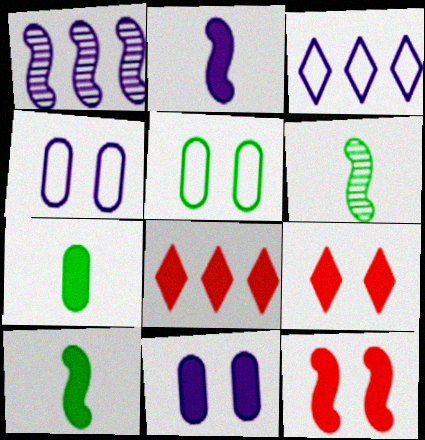[[4, 6, 8], 
[8, 10, 11]]